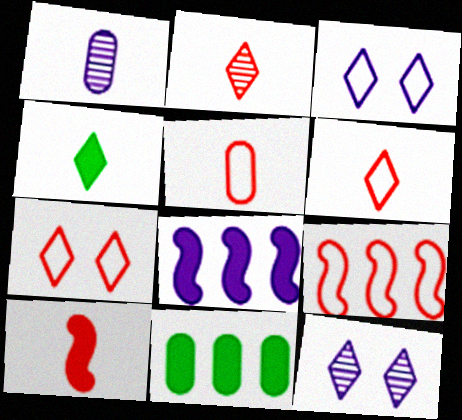[[1, 3, 8], 
[2, 5, 10], 
[5, 7, 9]]